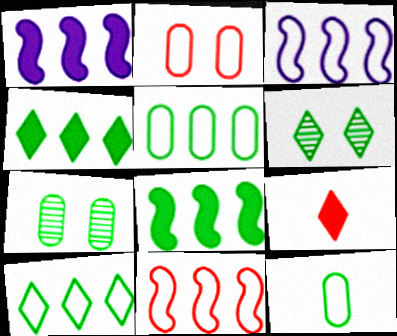[[3, 7, 9], 
[6, 8, 12]]